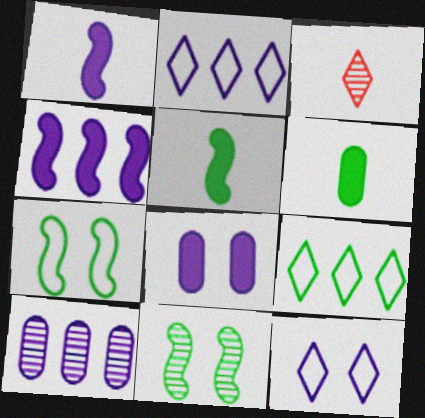[[1, 10, 12], 
[2, 4, 10], 
[3, 10, 11], 
[6, 9, 11]]